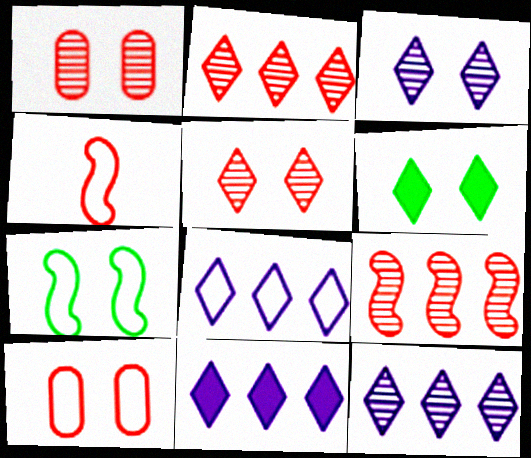[[8, 11, 12]]